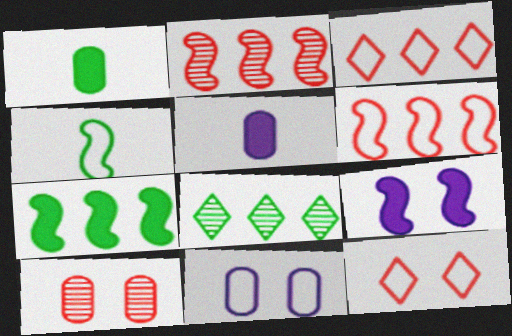[[2, 4, 9], 
[3, 4, 11]]